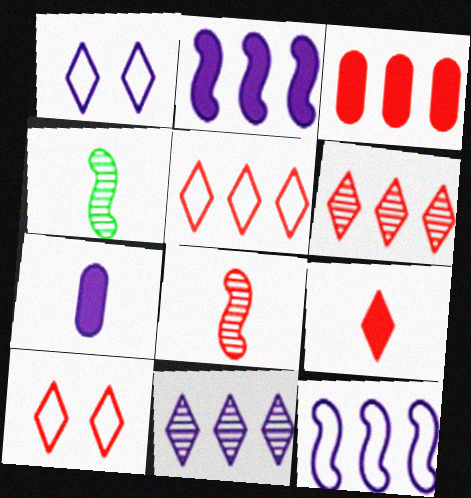[[1, 3, 4], 
[3, 8, 10], 
[6, 9, 10]]